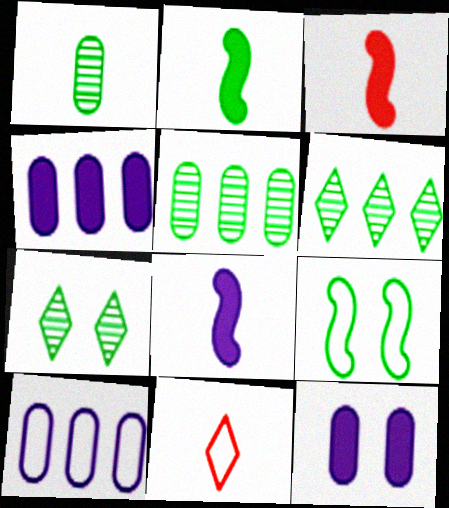[[1, 8, 11], 
[2, 3, 8], 
[3, 7, 10], 
[9, 10, 11]]